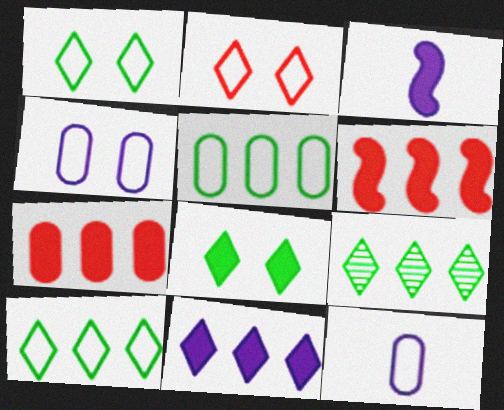[[3, 7, 8]]